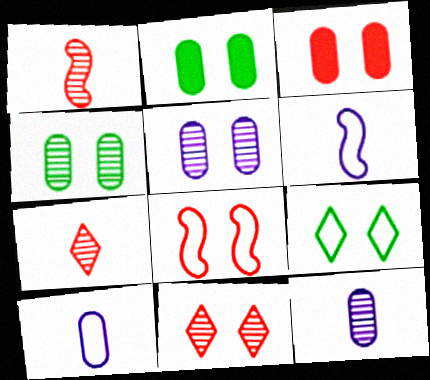[[3, 8, 11]]